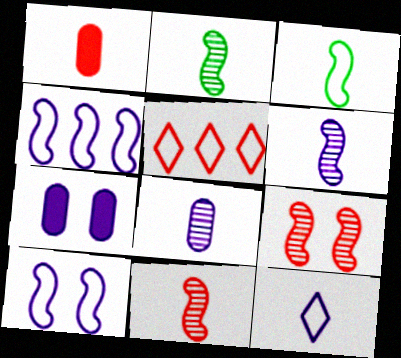[[1, 2, 12], 
[1, 5, 9], 
[2, 5, 7], 
[2, 6, 11]]